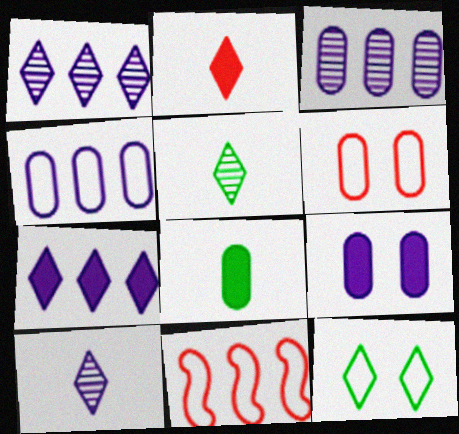[[1, 2, 12], 
[3, 6, 8], 
[5, 9, 11]]